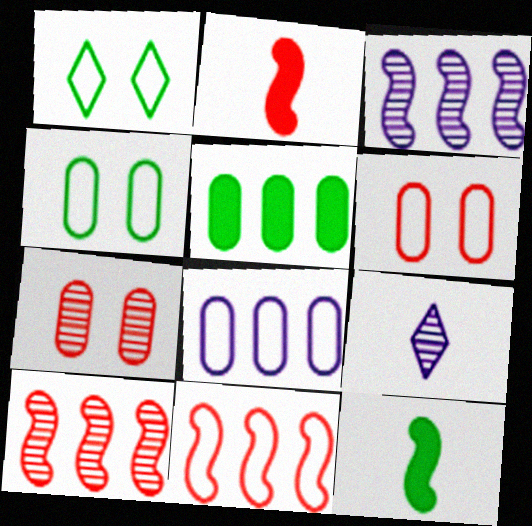[]